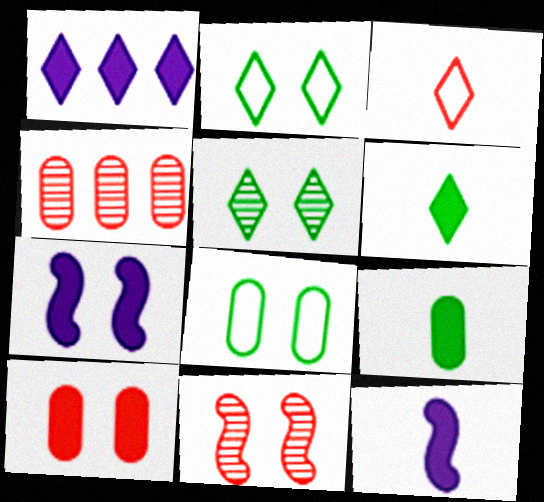[[1, 3, 5], 
[2, 4, 12]]